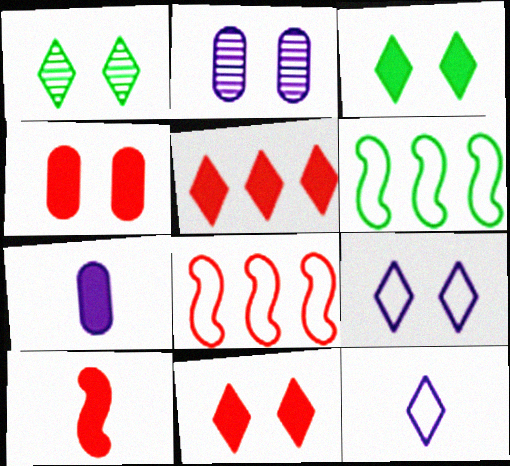[[1, 5, 12], 
[1, 7, 8], 
[1, 9, 11], 
[4, 5, 10]]